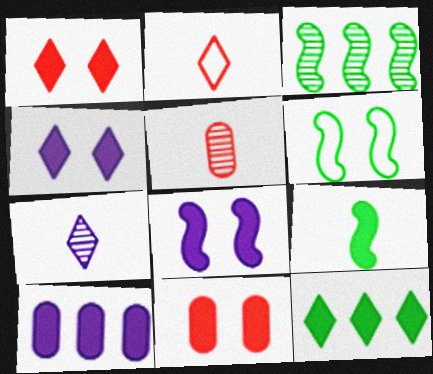[[1, 9, 10], 
[3, 6, 9]]